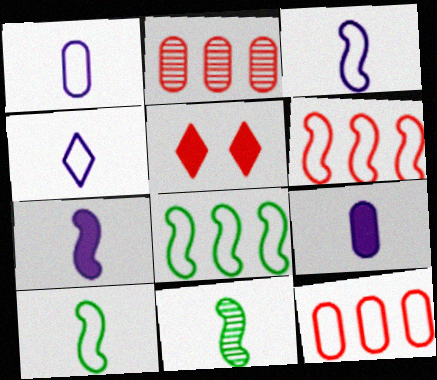[[1, 3, 4]]